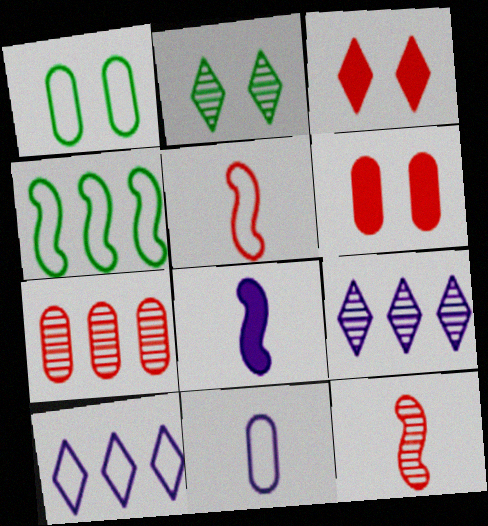[[1, 5, 10], 
[3, 5, 7]]